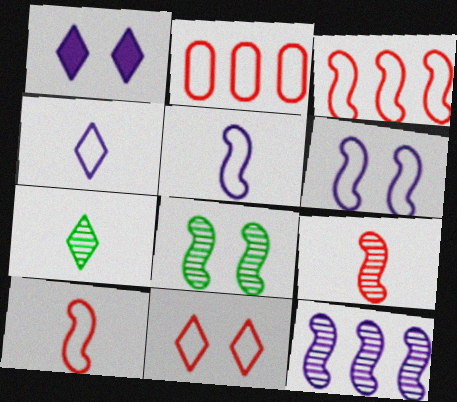[[2, 10, 11], 
[8, 9, 12]]